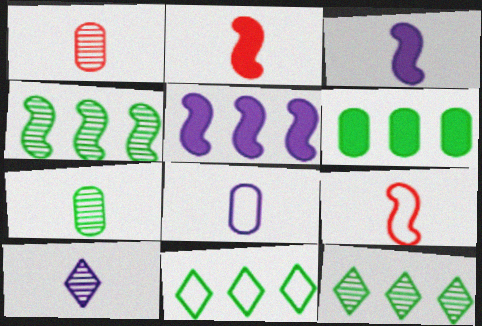[[3, 8, 10], 
[4, 6, 11]]